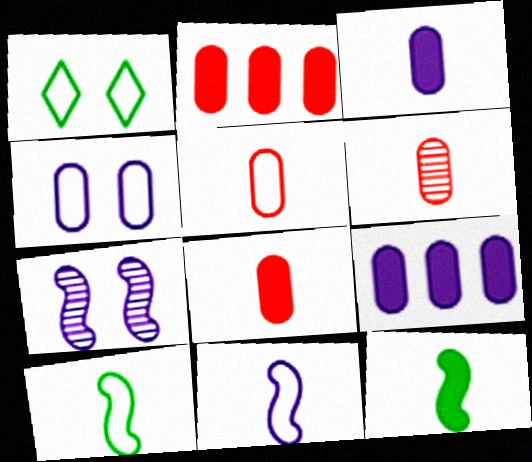[[5, 6, 8]]